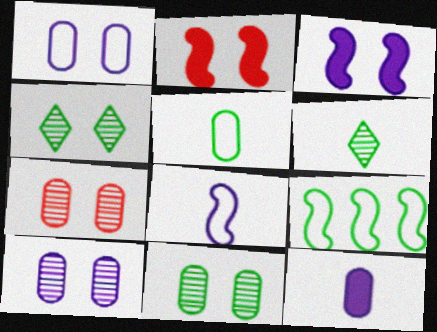[[1, 2, 4], 
[7, 10, 11]]